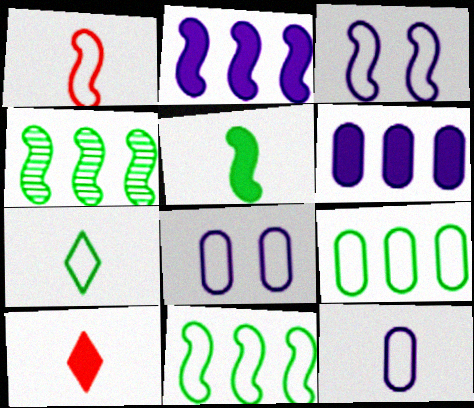[[1, 3, 11], 
[1, 7, 12], 
[4, 8, 10]]